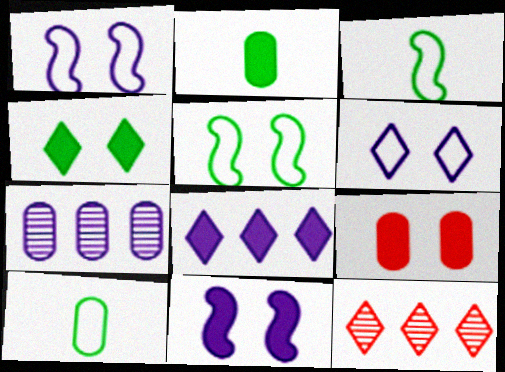[[1, 2, 12], 
[4, 9, 11], 
[7, 9, 10], 
[10, 11, 12]]